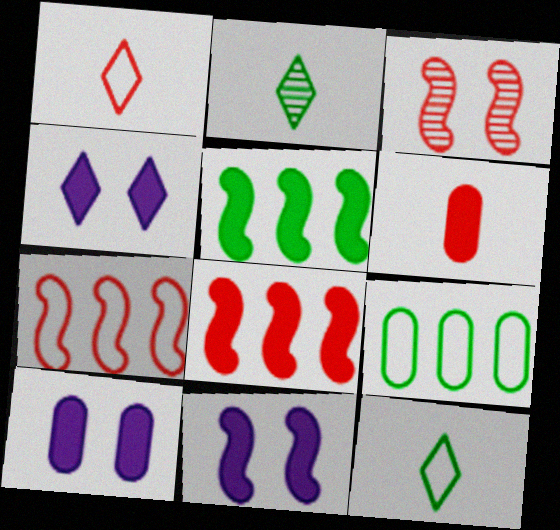[[2, 7, 10], 
[4, 5, 6], 
[4, 10, 11]]